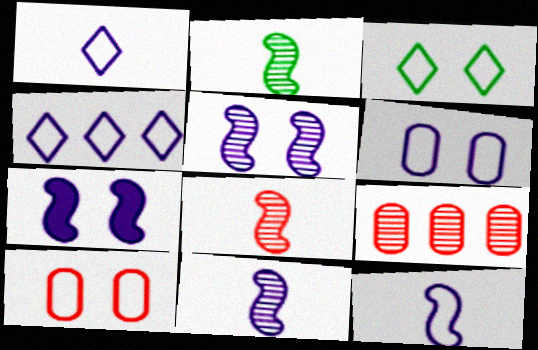[[2, 8, 11], 
[4, 6, 12]]